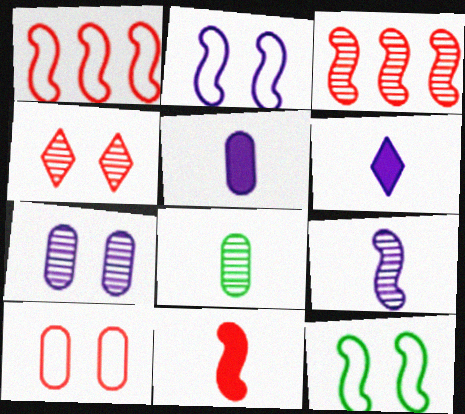[]